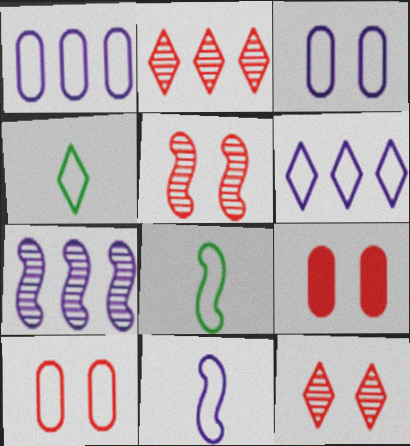[[3, 6, 11], 
[4, 7, 9], 
[6, 8, 10]]